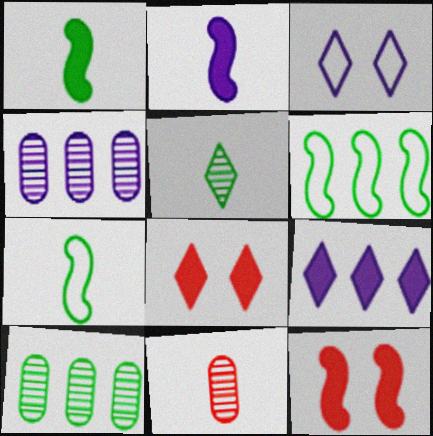[[2, 3, 4], 
[4, 7, 8]]